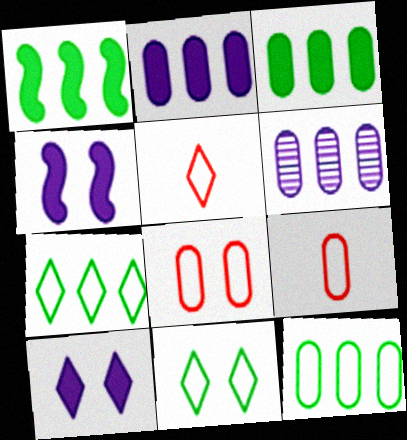[]